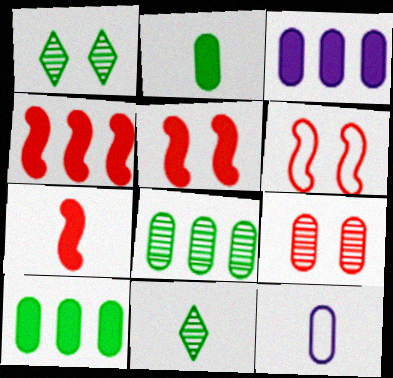[[1, 4, 12], 
[3, 6, 11], 
[4, 5, 7], 
[7, 11, 12], 
[9, 10, 12]]